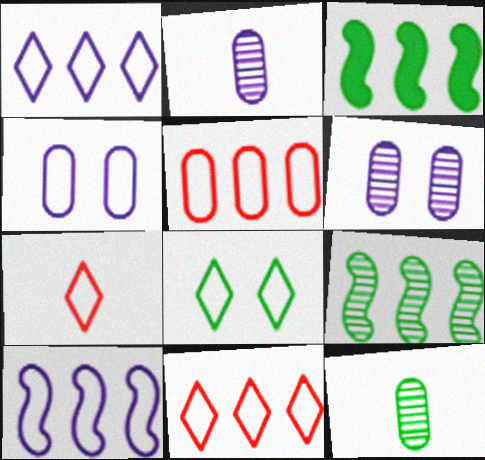[[1, 7, 8], 
[3, 6, 7], 
[3, 8, 12]]